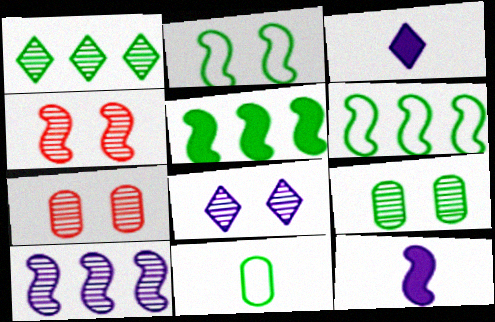[[3, 6, 7], 
[4, 6, 12], 
[4, 8, 9]]